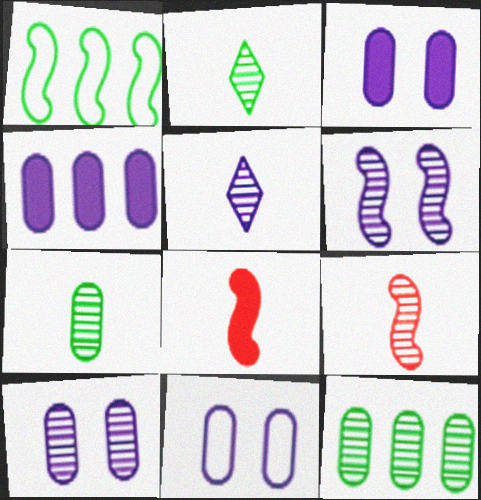[[1, 6, 8], 
[3, 10, 11], 
[5, 7, 9]]